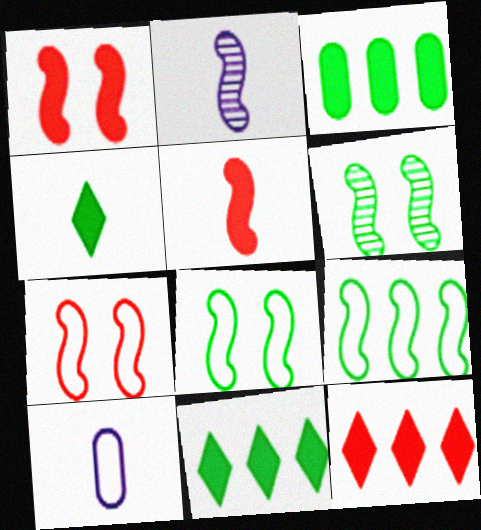[[1, 2, 9], 
[6, 10, 12]]